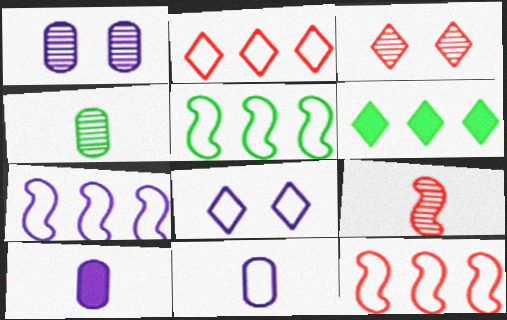[[3, 5, 10], 
[5, 7, 12], 
[7, 8, 11]]